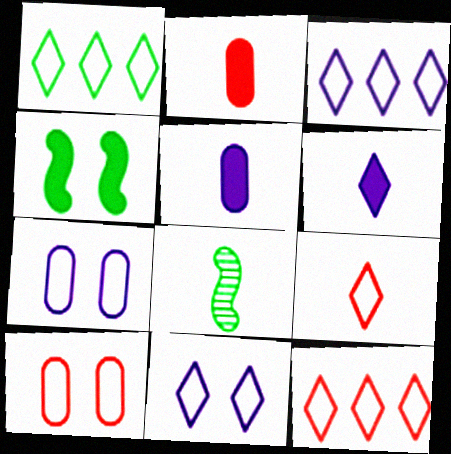[[1, 3, 12], 
[1, 9, 11], 
[5, 8, 9]]